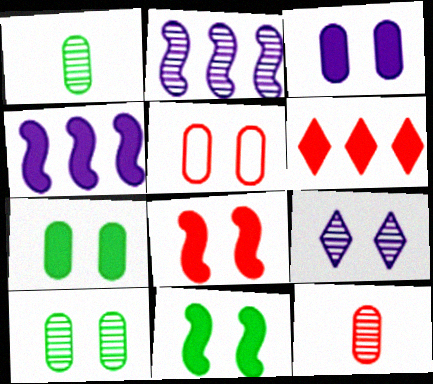[[3, 5, 10], 
[5, 9, 11]]